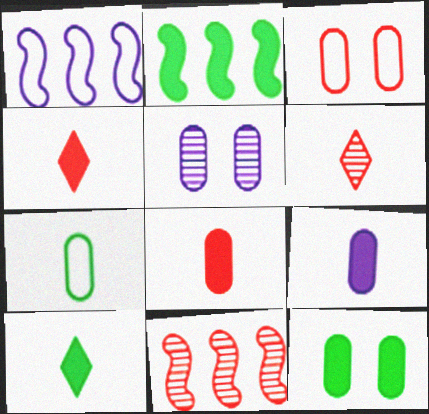[[1, 2, 11], 
[1, 6, 12], 
[2, 10, 12], 
[3, 4, 11], 
[3, 5, 12]]